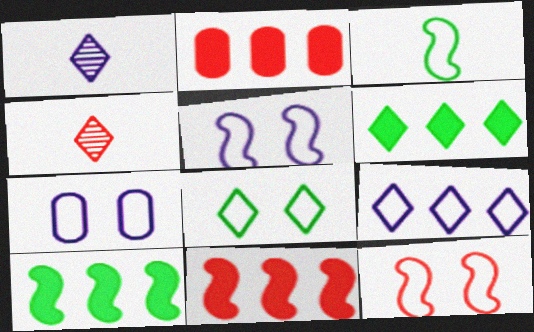[[2, 4, 12], 
[4, 7, 10], 
[7, 8, 12]]